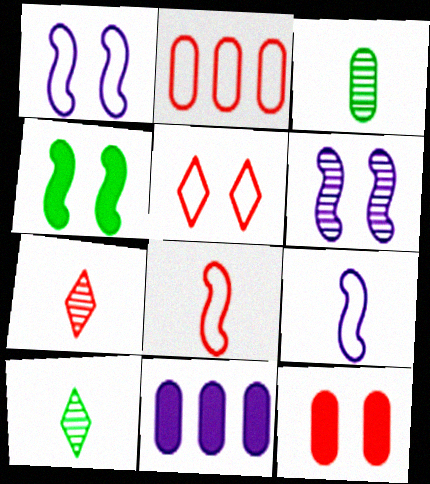[[2, 5, 8]]